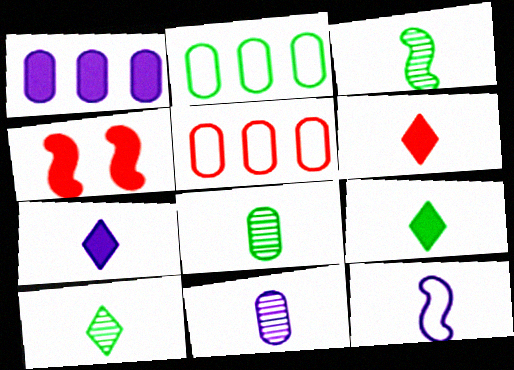[[1, 4, 9], 
[3, 8, 10], 
[6, 7, 9], 
[6, 8, 12], 
[7, 11, 12]]